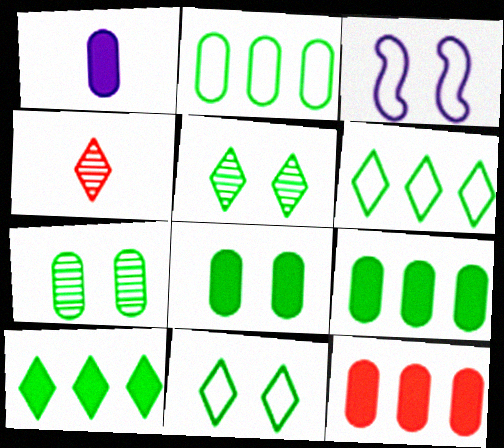[[1, 8, 12], 
[3, 4, 9]]